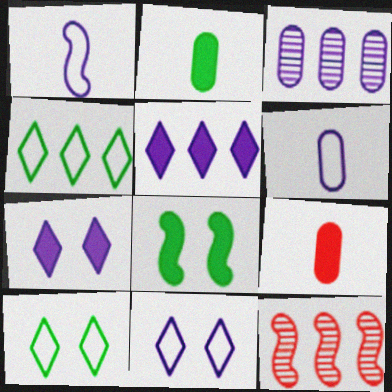[[1, 3, 7], 
[1, 8, 12], 
[2, 11, 12], 
[5, 8, 9]]